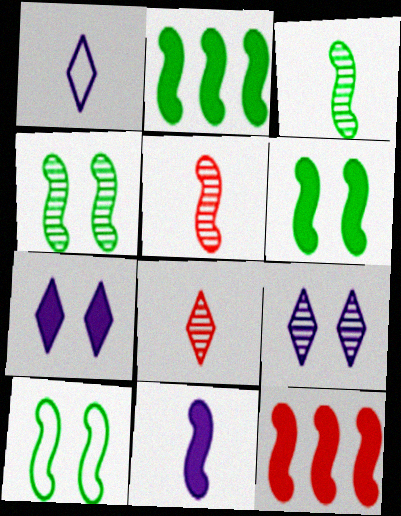[[2, 3, 10], 
[4, 6, 10], 
[6, 11, 12]]